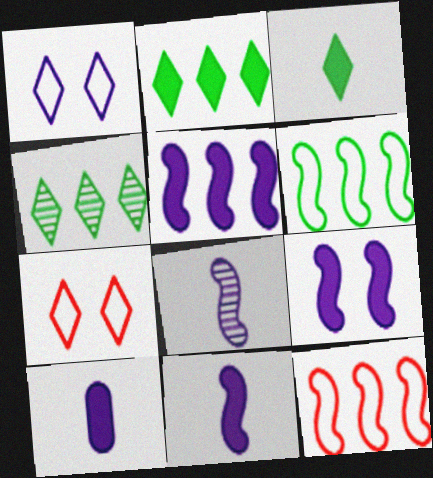[[5, 9, 11]]